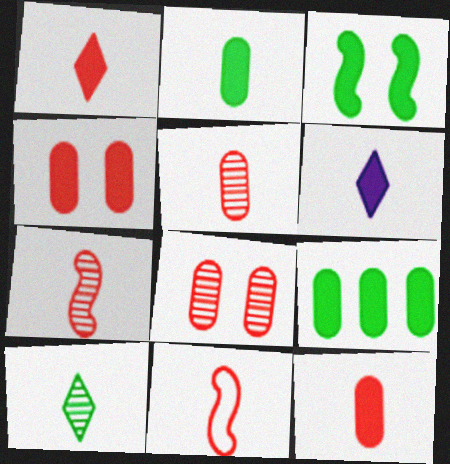[[1, 5, 11]]